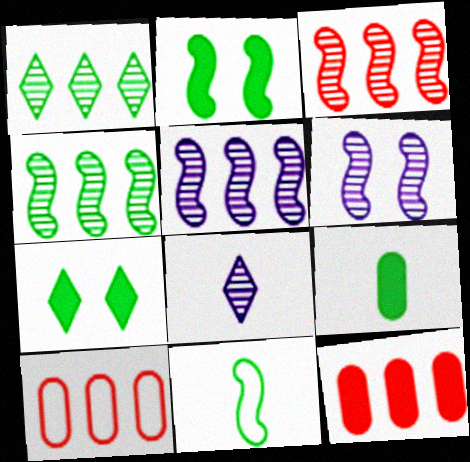[[2, 4, 11], 
[2, 8, 10], 
[3, 4, 5]]